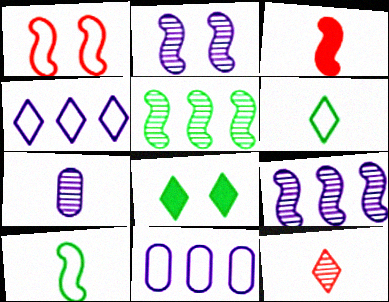[[1, 6, 11], 
[3, 6, 7], 
[4, 8, 12]]